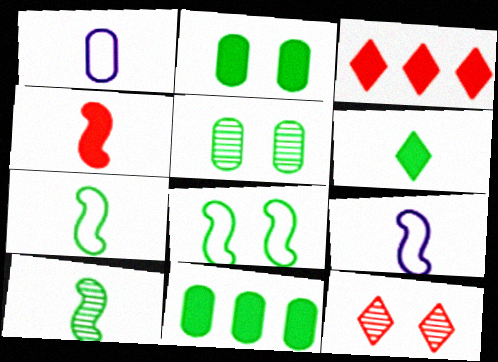[[3, 5, 9], 
[4, 9, 10], 
[9, 11, 12]]